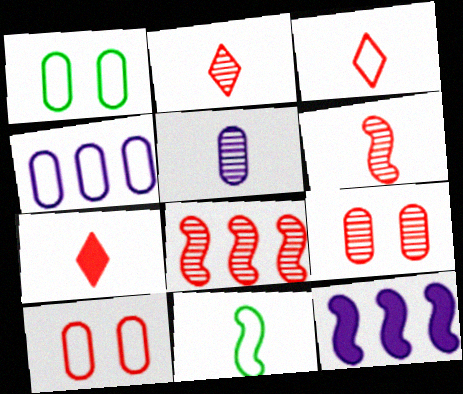[[1, 2, 12], 
[2, 3, 7], 
[2, 8, 9], 
[5, 7, 11], 
[7, 8, 10]]